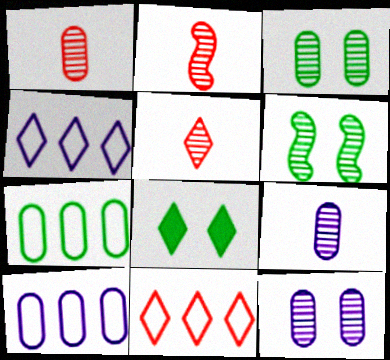[[1, 2, 5], 
[2, 8, 10], 
[4, 5, 8]]